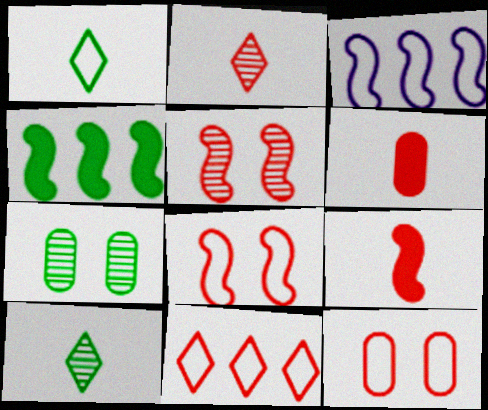[[1, 3, 12], 
[1, 4, 7], 
[5, 6, 11]]